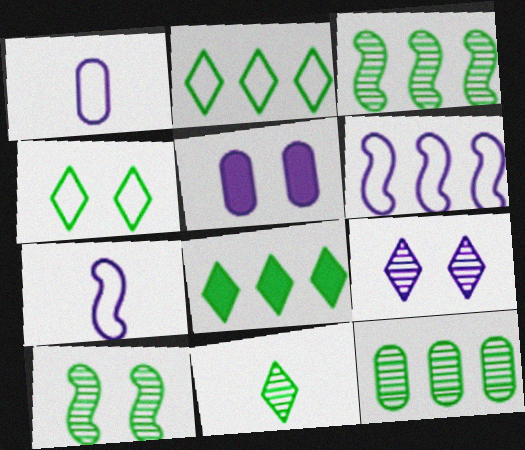[[4, 8, 11], 
[10, 11, 12]]